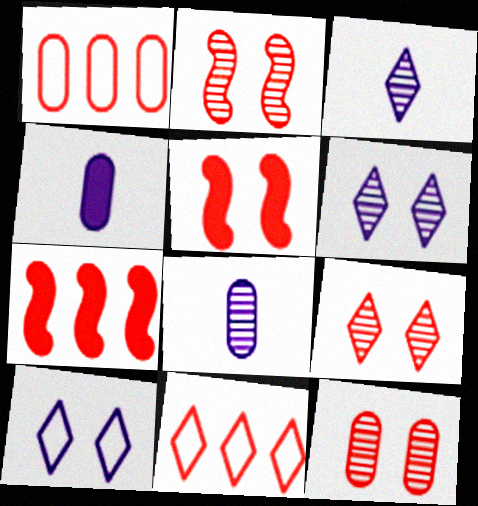[[2, 9, 12]]